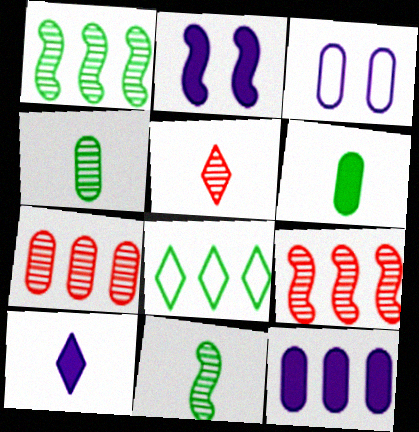[[2, 10, 12], 
[3, 6, 7], 
[8, 9, 12]]